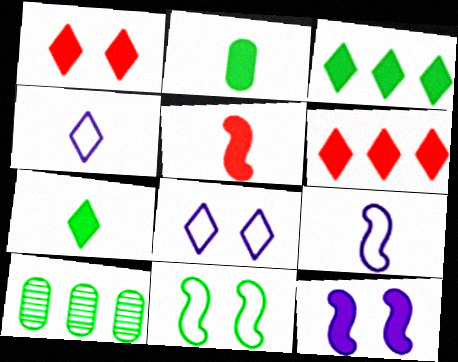[[1, 9, 10], 
[2, 6, 12], 
[5, 8, 10], 
[7, 10, 11]]